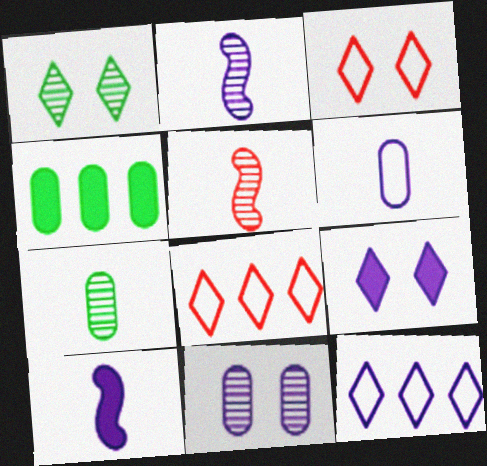[[1, 3, 9], 
[2, 3, 4], 
[10, 11, 12]]